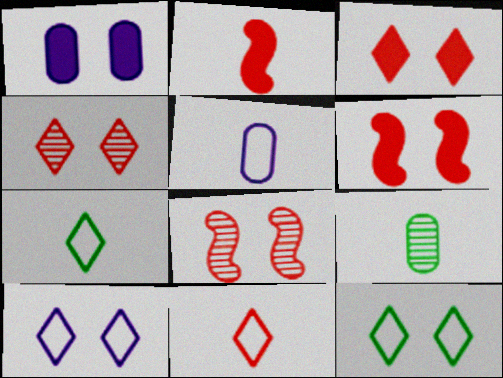[[1, 8, 12]]